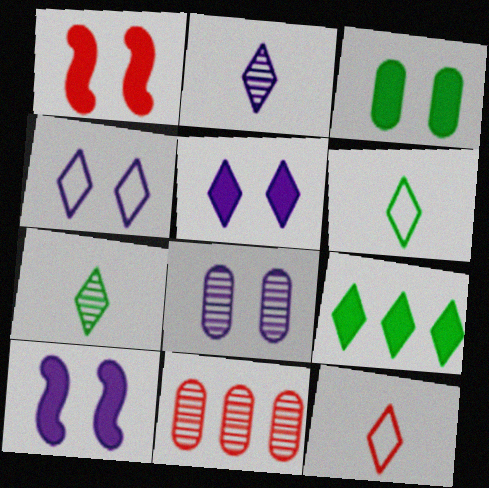[[1, 3, 5], 
[1, 11, 12], 
[4, 8, 10], 
[6, 10, 11]]